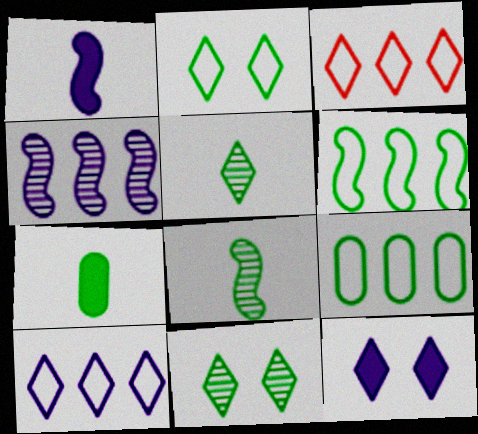[[3, 5, 12], 
[6, 7, 11]]